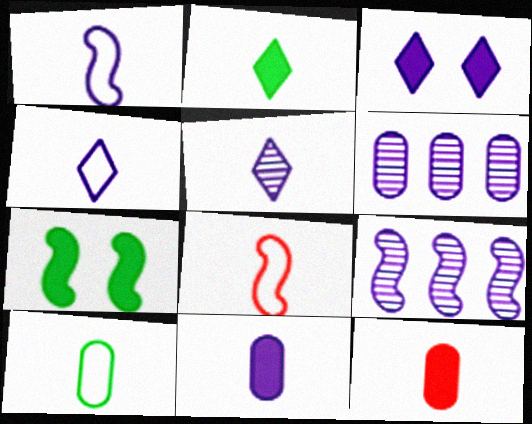[[1, 3, 6], 
[1, 5, 11], 
[4, 8, 10], 
[7, 8, 9]]